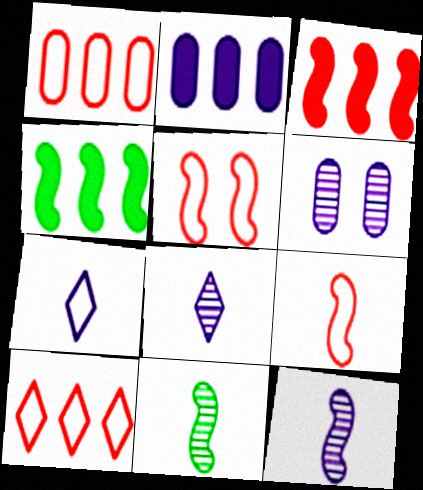[[4, 5, 12]]